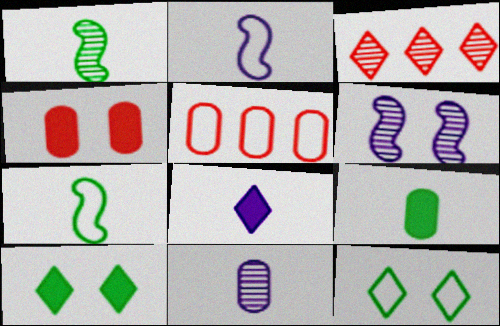[[2, 5, 12], 
[2, 8, 11], 
[3, 8, 12], 
[4, 6, 12]]